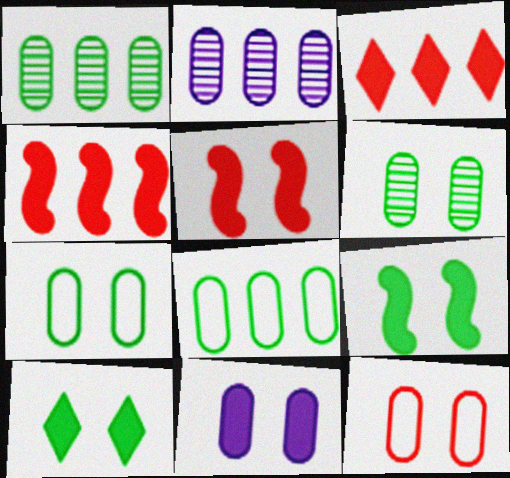[[5, 10, 11], 
[6, 11, 12]]